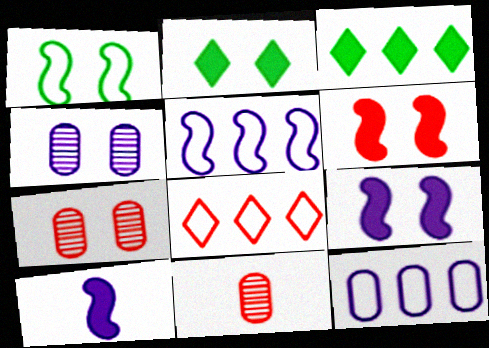[[2, 5, 11], 
[6, 8, 11]]